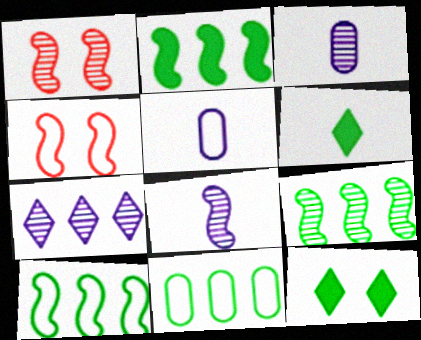[[1, 8, 9], 
[2, 4, 8], 
[2, 9, 10]]